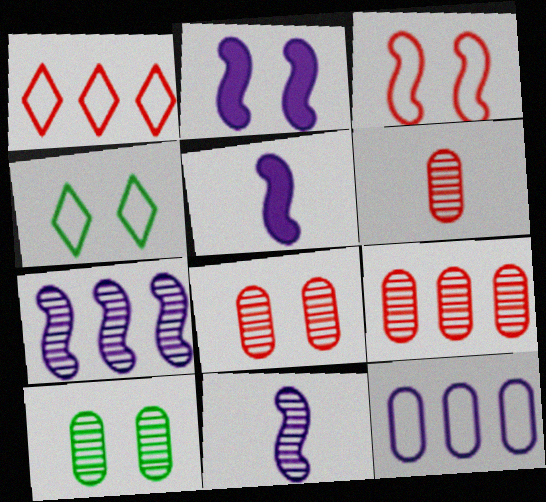[[1, 5, 10], 
[2, 4, 8], 
[4, 5, 9], 
[6, 8, 9]]